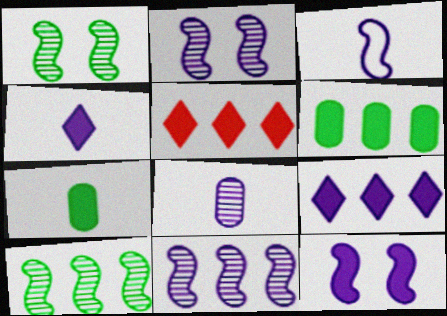[[3, 4, 8], 
[3, 11, 12], 
[5, 7, 12]]